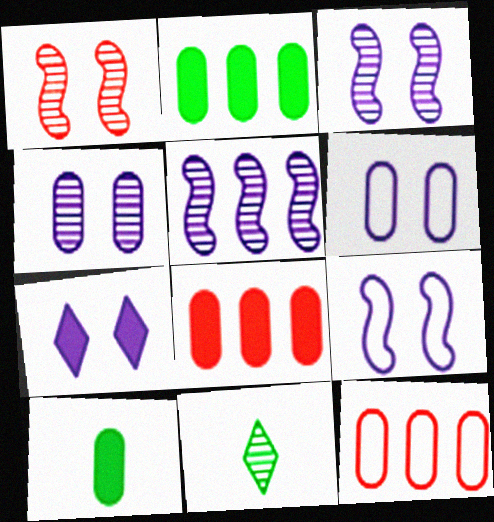[[3, 6, 7], 
[4, 7, 9], 
[4, 10, 12], 
[8, 9, 11]]